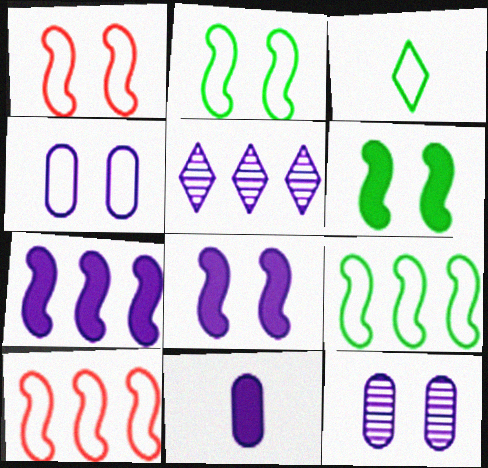[[3, 4, 10]]